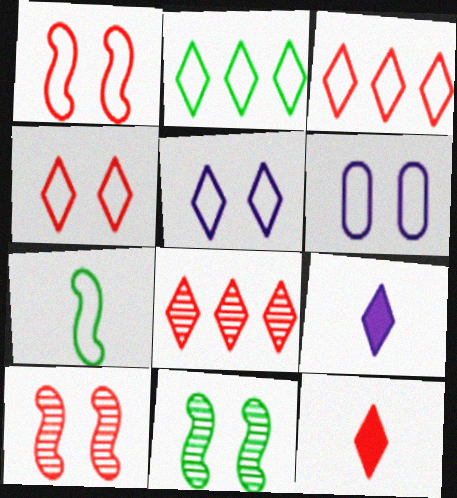[[3, 6, 7], 
[4, 8, 12]]